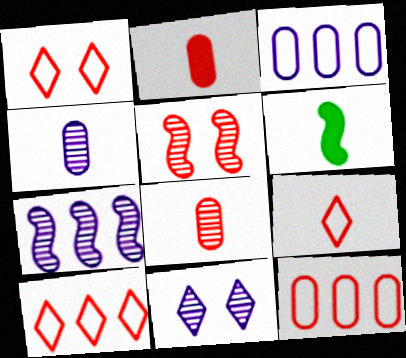[[1, 9, 10], 
[2, 5, 10], 
[4, 6, 9], 
[4, 7, 11], 
[6, 11, 12]]